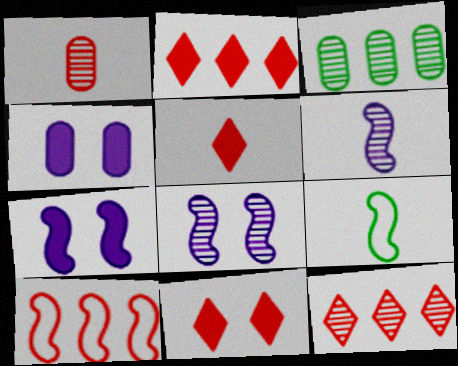[[1, 10, 11], 
[2, 5, 11], 
[4, 9, 12]]